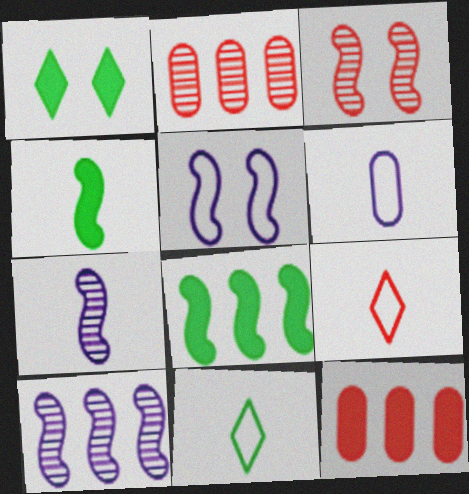[[3, 9, 12]]